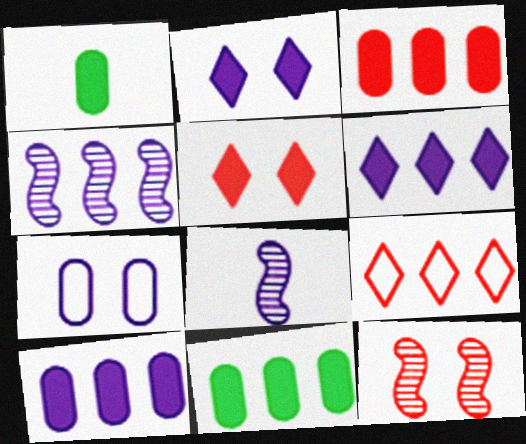[[3, 10, 11], 
[4, 9, 11], 
[6, 7, 8]]